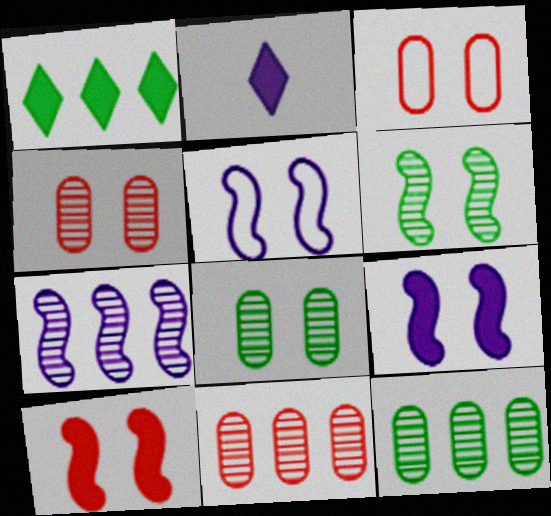[[5, 6, 10]]